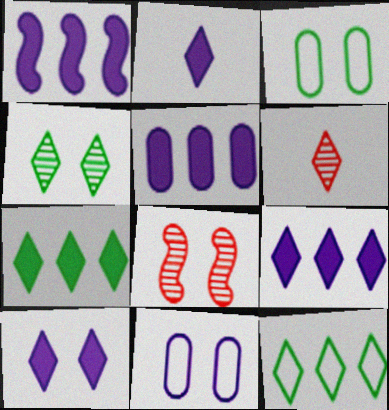[[1, 3, 6], 
[1, 5, 9], 
[2, 9, 10], 
[3, 8, 10], 
[6, 10, 12]]